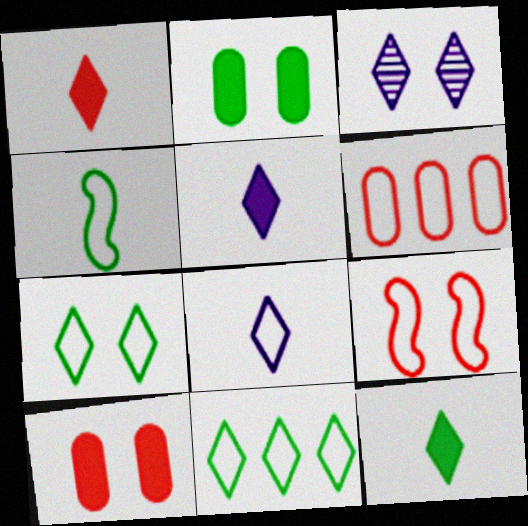[[1, 3, 11], 
[1, 5, 12], 
[2, 3, 9]]